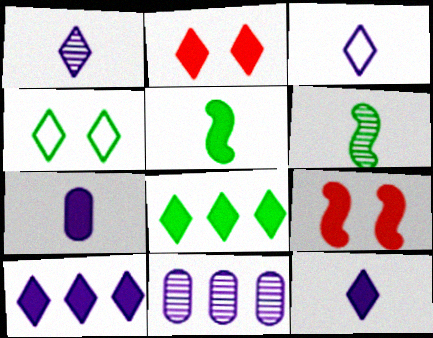[[1, 3, 12], 
[2, 8, 12], 
[7, 8, 9]]